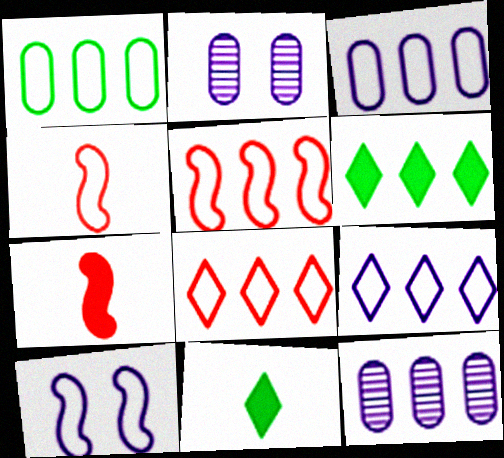[[1, 5, 9], 
[2, 4, 6], 
[2, 5, 11], 
[5, 6, 12]]